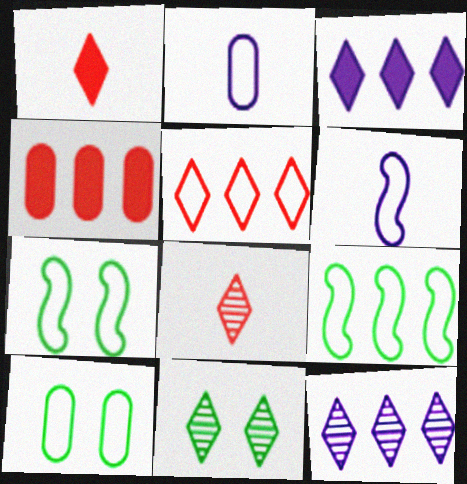[[2, 5, 7], 
[4, 6, 11], 
[4, 9, 12], 
[5, 6, 10], 
[8, 11, 12]]